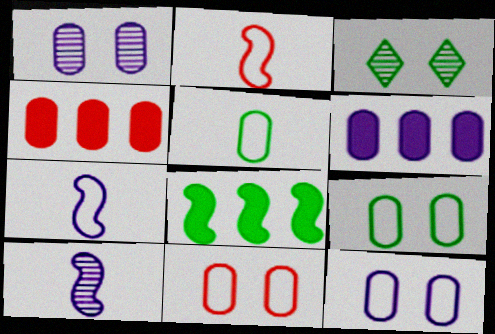[[1, 4, 5], 
[2, 3, 6], 
[3, 4, 7], 
[3, 5, 8], 
[9, 11, 12]]